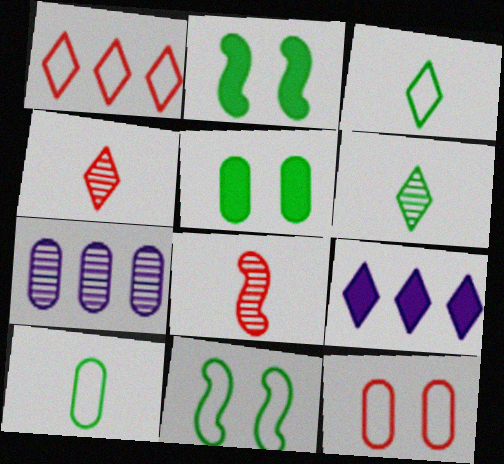[]